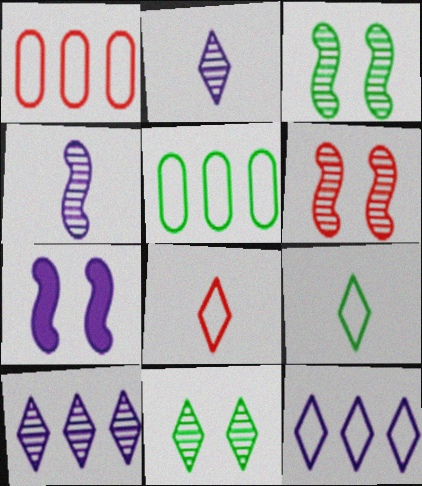[]